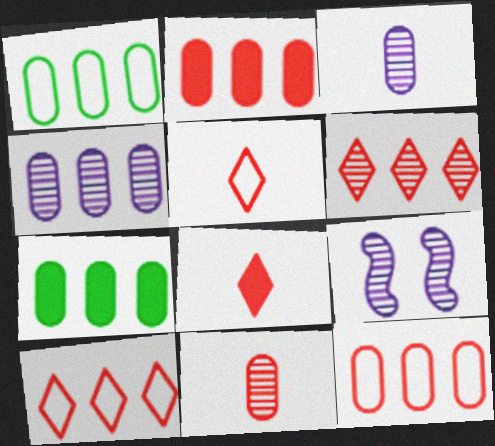[[1, 2, 4], 
[1, 8, 9], 
[4, 7, 12], 
[5, 7, 9]]